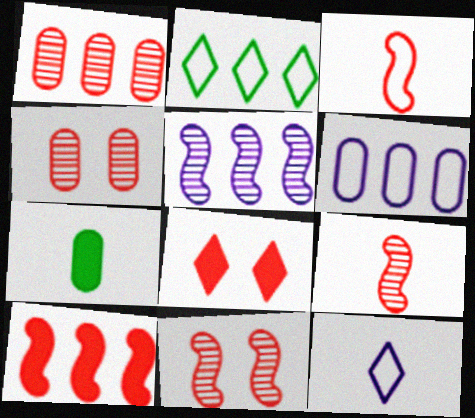[[1, 3, 8], 
[3, 10, 11], 
[4, 6, 7], 
[7, 9, 12]]